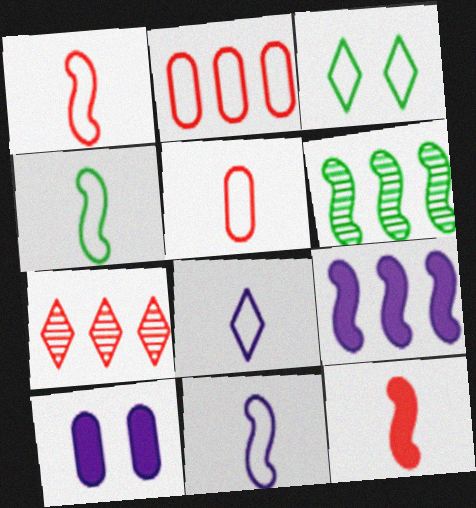[[1, 4, 11], 
[2, 3, 11], 
[4, 5, 8], 
[4, 7, 10]]